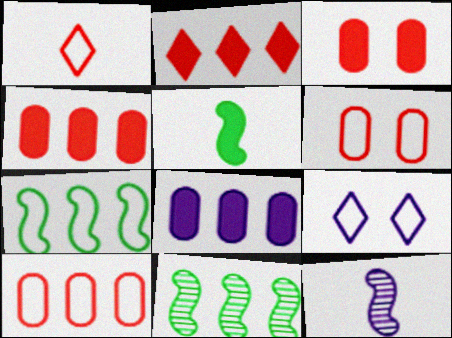[[8, 9, 12]]